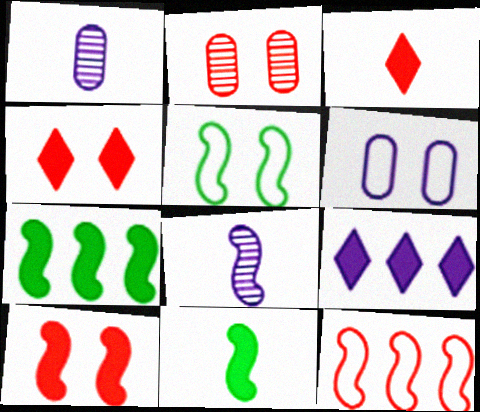[[2, 3, 12], 
[6, 8, 9]]